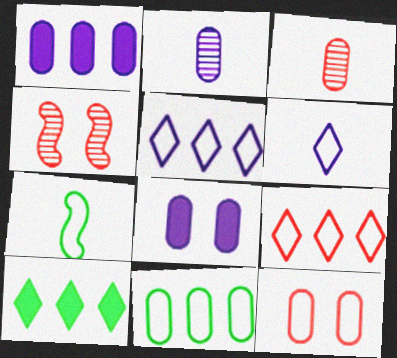[[3, 8, 11], 
[5, 7, 12]]